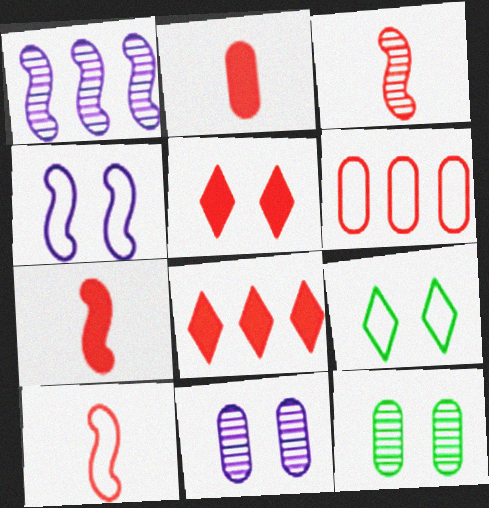[[1, 2, 9], 
[3, 5, 6], 
[3, 7, 10], 
[4, 5, 12]]